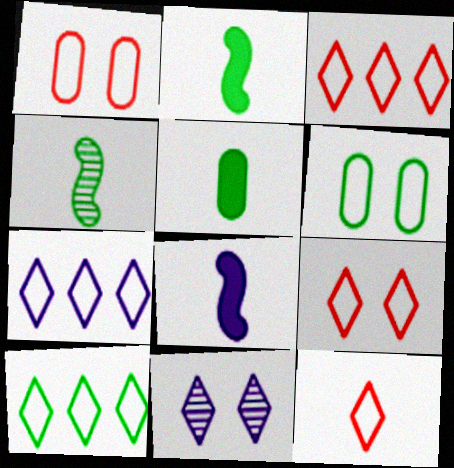[[3, 7, 10], 
[3, 9, 12]]